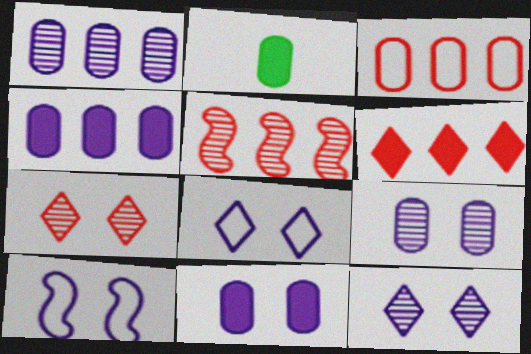[[2, 3, 9], 
[2, 5, 8], 
[3, 5, 6], 
[10, 11, 12]]